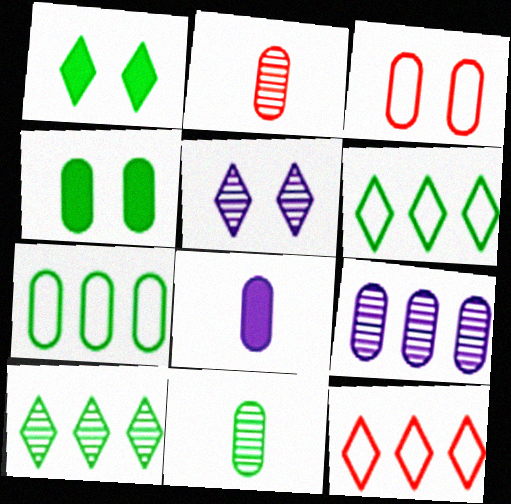[[4, 7, 11]]